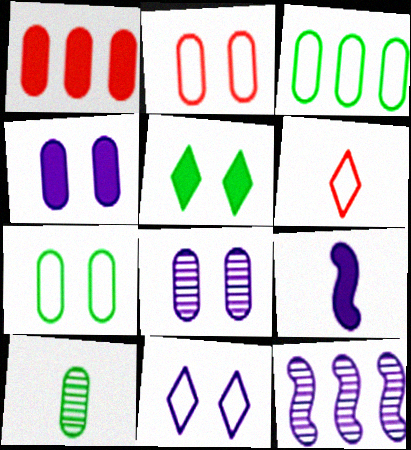[[1, 5, 9], 
[6, 9, 10]]